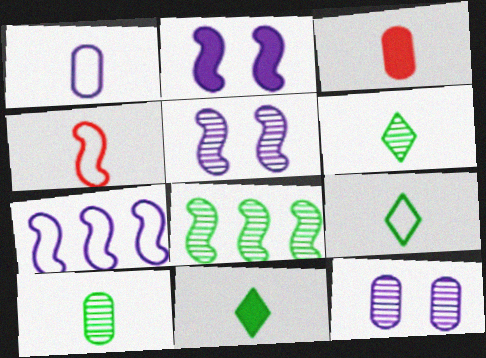[[1, 3, 10], 
[1, 4, 9], 
[2, 4, 8], 
[6, 9, 11]]